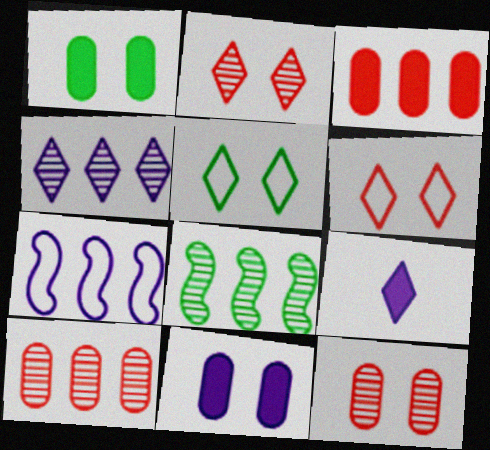[[4, 8, 10]]